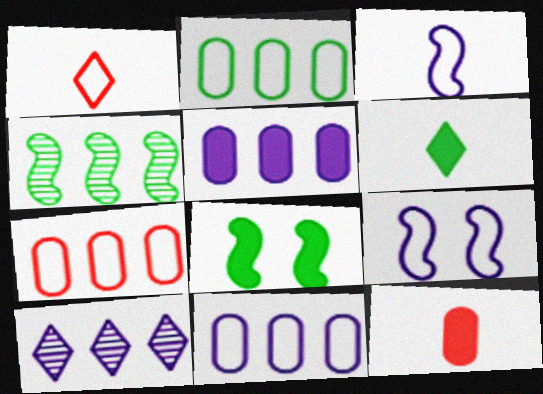[[1, 2, 9], 
[2, 7, 11]]